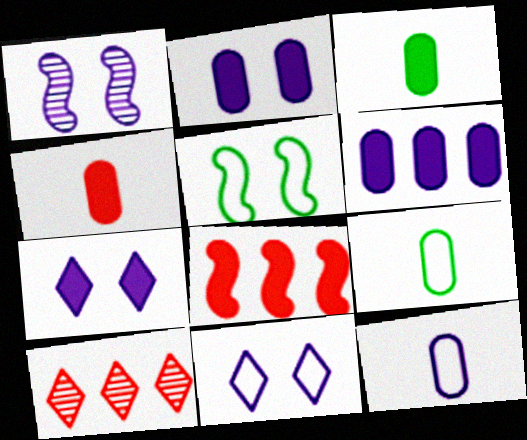[[1, 2, 11], 
[3, 7, 8]]